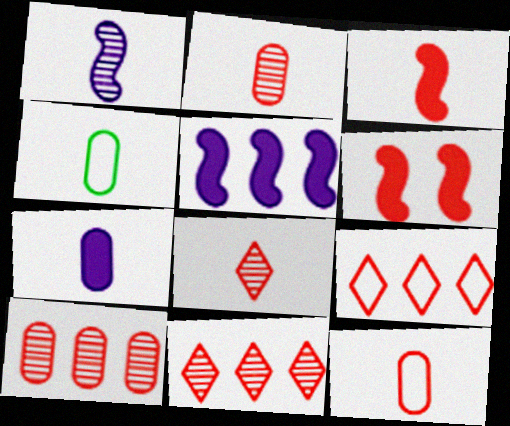[[2, 4, 7], 
[2, 6, 9], 
[3, 8, 12], 
[6, 11, 12]]